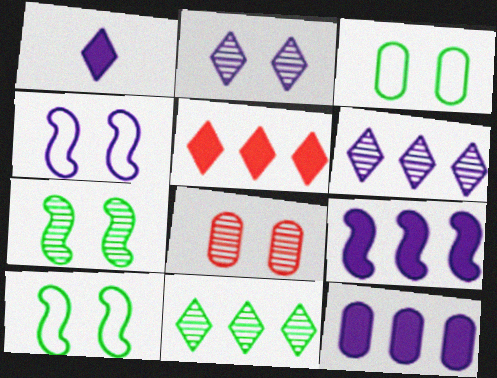[[2, 7, 8]]